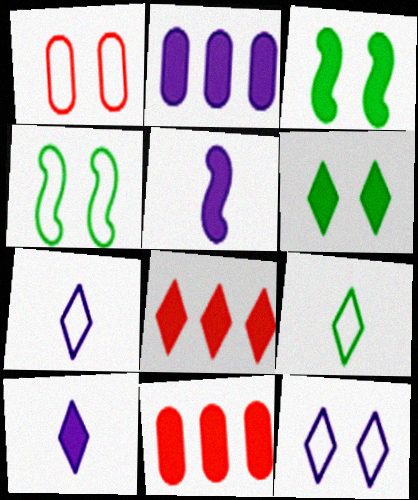[[1, 4, 12], 
[3, 10, 11], 
[5, 6, 11], 
[6, 8, 10]]